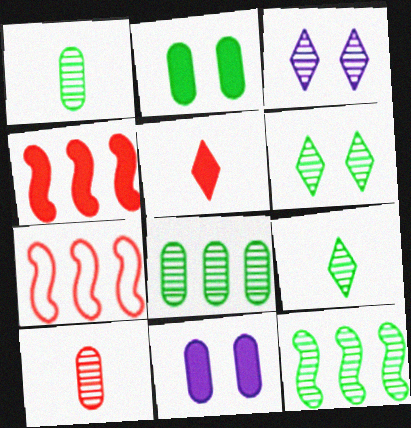[[1, 6, 12], 
[3, 10, 12], 
[7, 9, 11]]